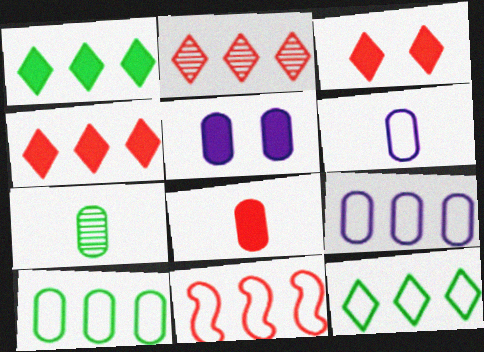[[6, 7, 8], 
[9, 11, 12]]